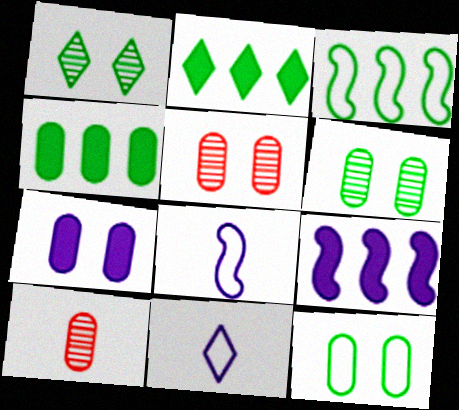[[2, 5, 8], 
[5, 7, 12]]